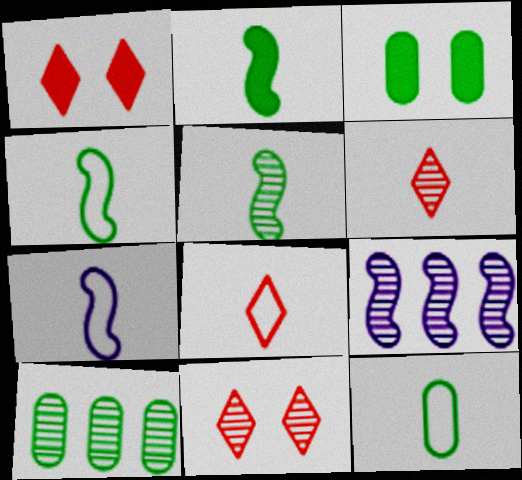[[1, 7, 10], 
[1, 9, 12], 
[2, 4, 5], 
[3, 8, 9], 
[3, 10, 12], 
[7, 8, 12]]